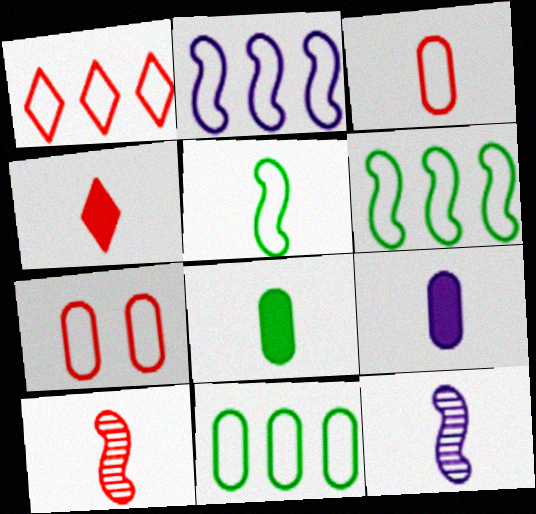[[1, 2, 11], 
[3, 4, 10]]